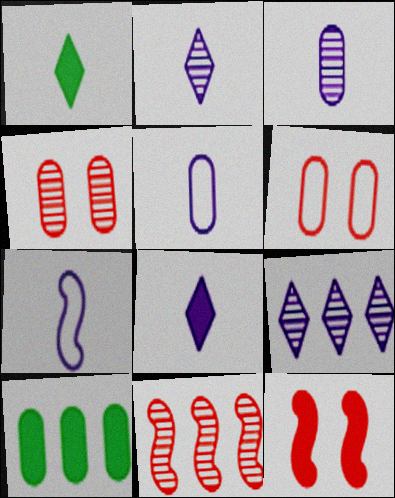[[3, 6, 10], 
[3, 7, 8], 
[4, 5, 10], 
[8, 10, 12]]